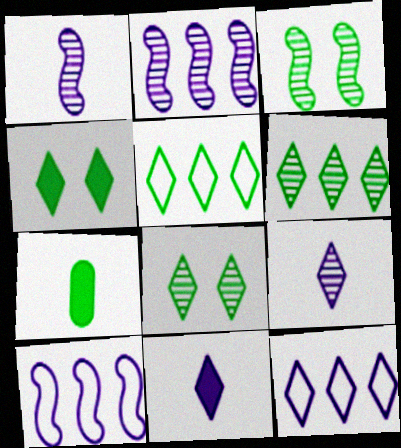[[3, 5, 7]]